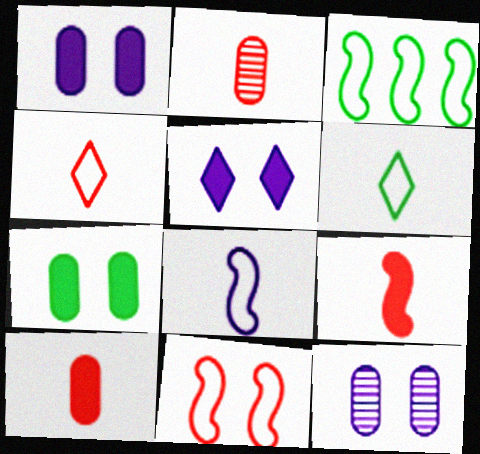[[2, 3, 5], 
[2, 4, 9], 
[3, 8, 11]]